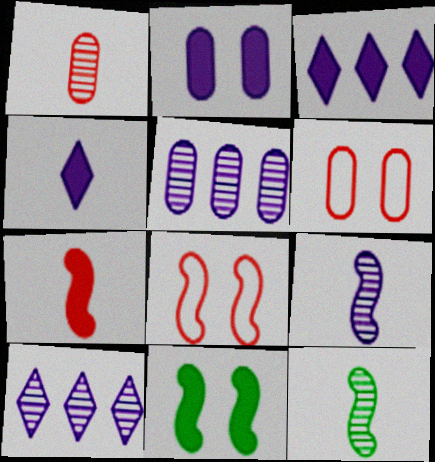[[3, 6, 12]]